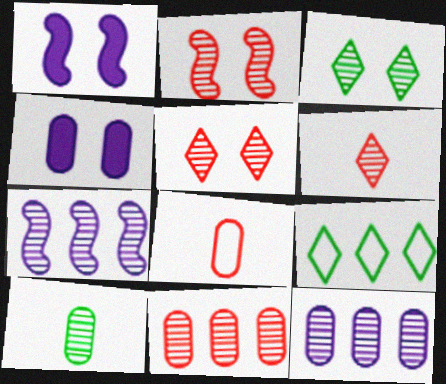[[2, 6, 11], 
[5, 7, 10]]